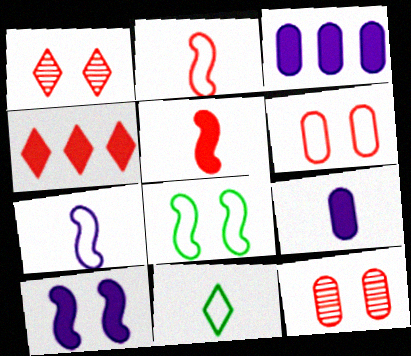[[2, 4, 12]]